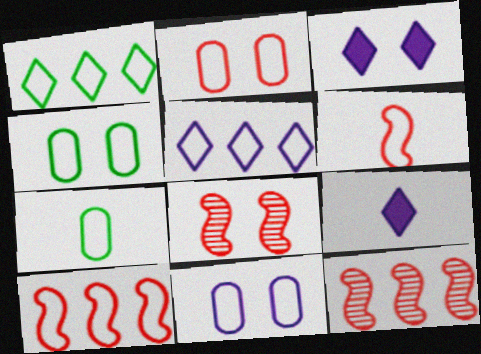[[1, 6, 11], 
[2, 4, 11], 
[3, 4, 8], 
[3, 7, 12], 
[4, 5, 6], 
[4, 9, 12]]